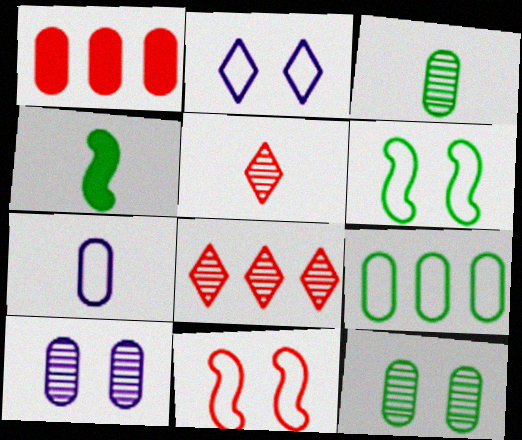[[1, 5, 11], 
[1, 7, 12], 
[4, 5, 7]]